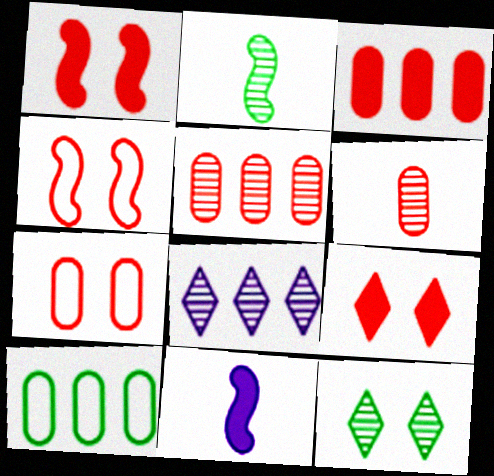[[3, 6, 7]]